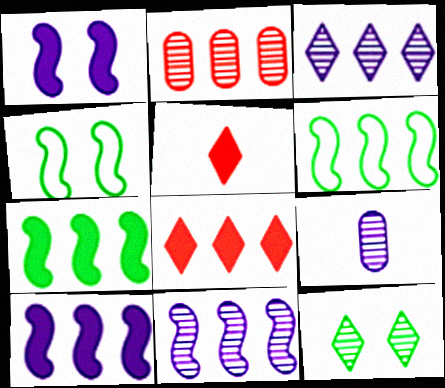[[4, 8, 9]]